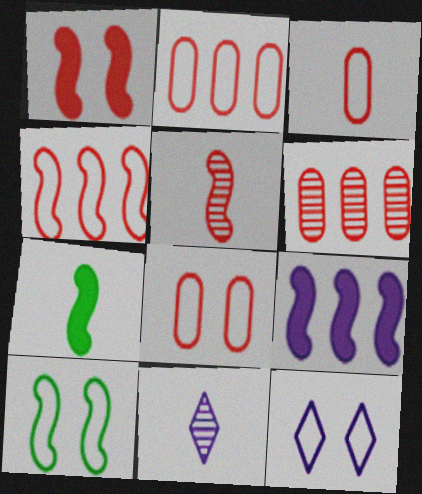[[1, 4, 5], 
[1, 7, 9], 
[2, 3, 8], 
[3, 7, 11], 
[5, 9, 10], 
[6, 7, 12], 
[8, 10, 12]]